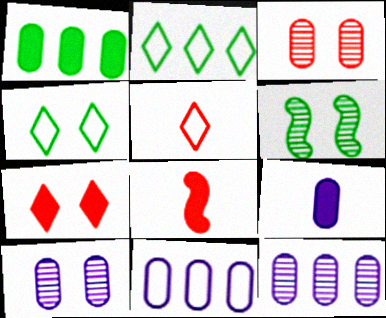[[2, 8, 10], 
[4, 8, 12], 
[9, 10, 11]]